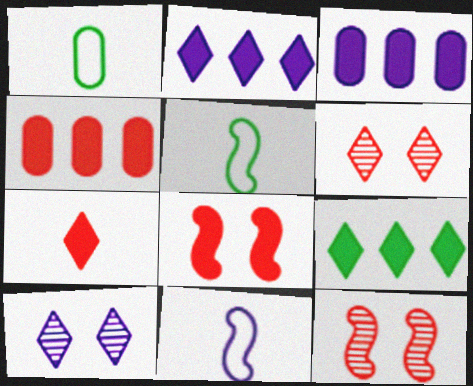[[1, 2, 12], 
[3, 5, 6], 
[3, 10, 11], 
[4, 5, 10], 
[4, 7, 8]]